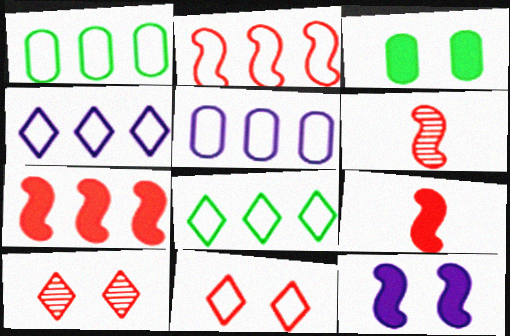[[1, 2, 4], 
[2, 5, 8], 
[3, 4, 6]]